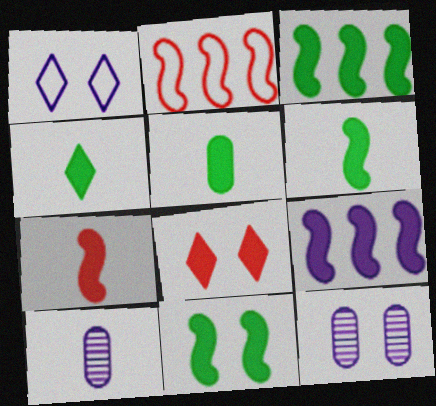[[1, 9, 10], 
[2, 4, 12], 
[3, 6, 11], 
[4, 5, 6], 
[5, 8, 9], 
[7, 9, 11]]